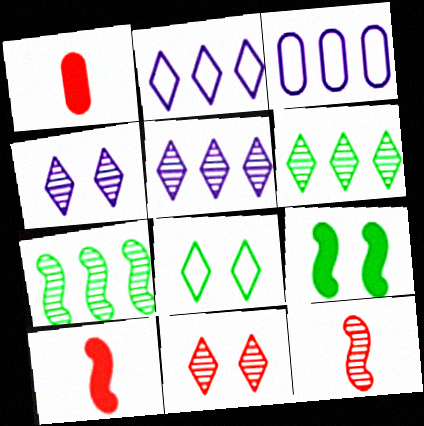[]